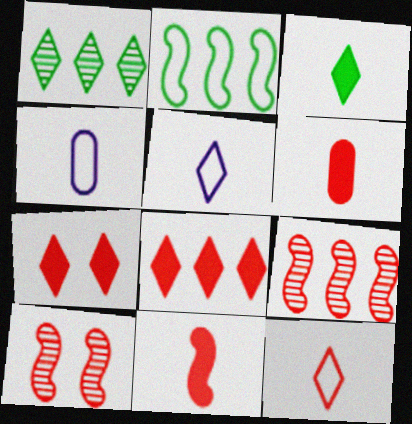[[1, 5, 7]]